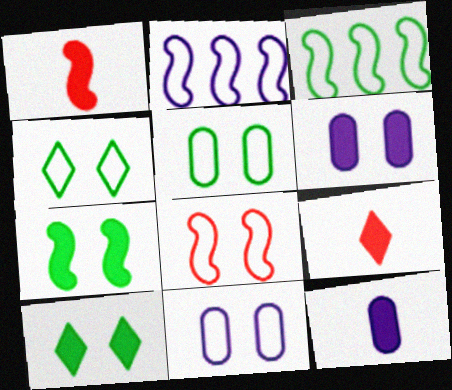[[4, 8, 11]]